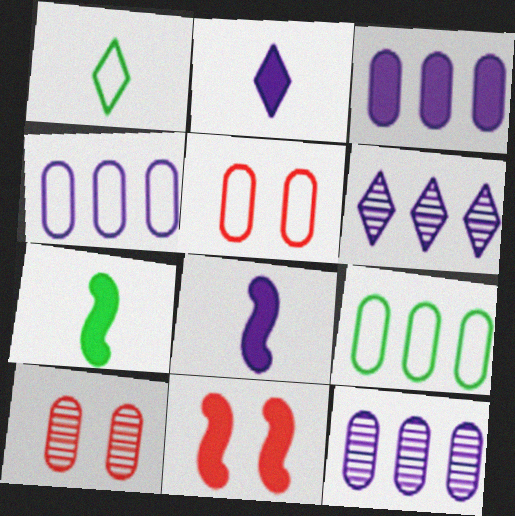[[1, 11, 12], 
[3, 4, 12], 
[5, 6, 7]]